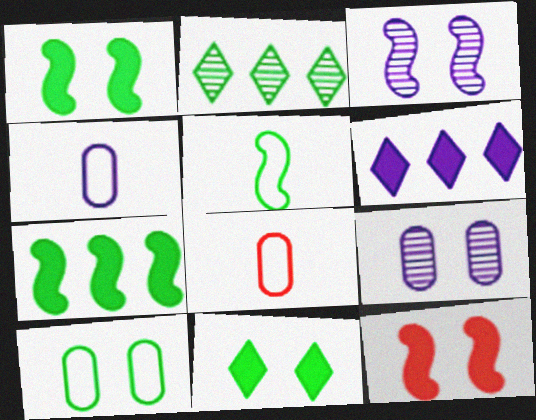[[2, 4, 12], 
[3, 4, 6]]